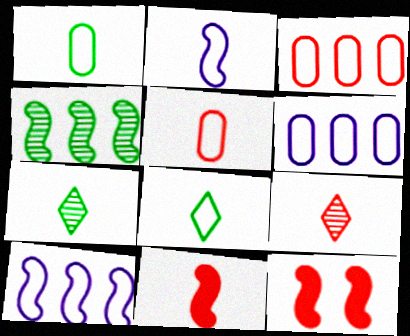[[2, 4, 12], 
[2, 5, 8], 
[3, 9, 12], 
[5, 9, 11], 
[6, 7, 12]]